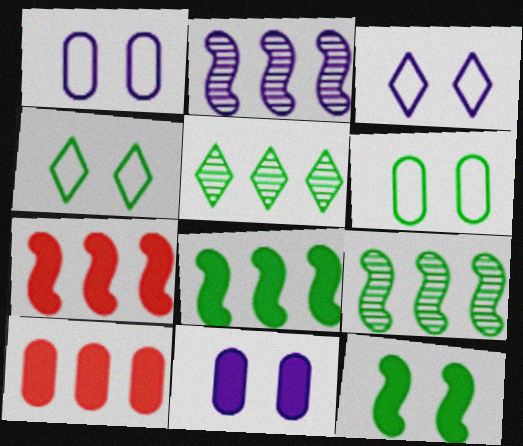[]